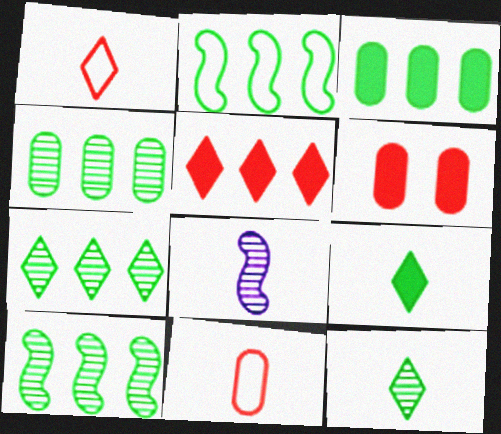[[2, 3, 7], 
[4, 7, 10], 
[8, 9, 11]]